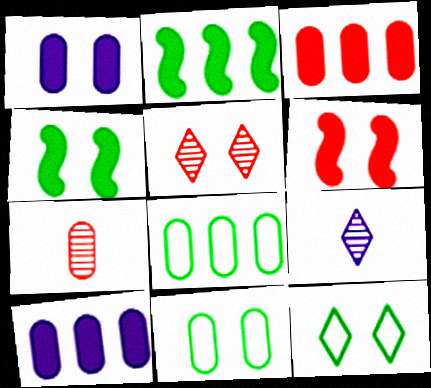[[1, 7, 8], 
[6, 8, 9], 
[7, 10, 11]]